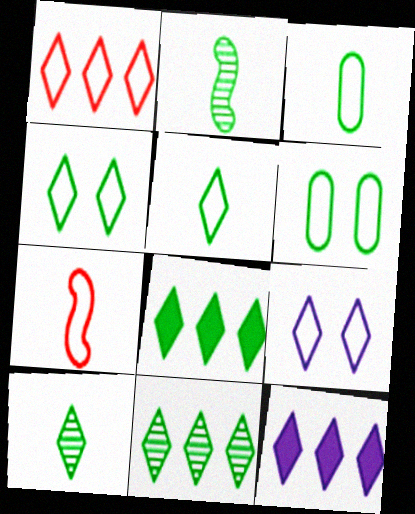[[1, 5, 9], 
[1, 11, 12], 
[2, 6, 8], 
[4, 8, 10]]